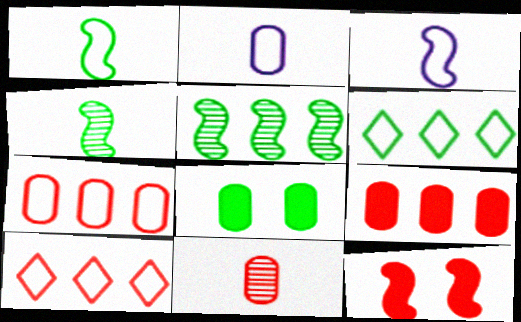[[3, 5, 12], 
[4, 6, 8], 
[10, 11, 12]]